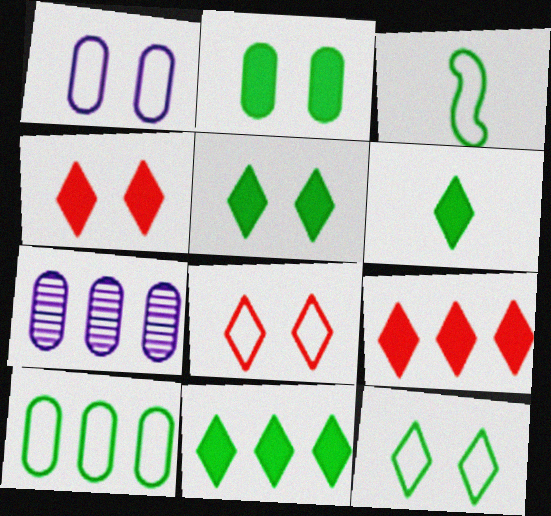[[3, 4, 7], 
[3, 10, 12], 
[5, 6, 11]]